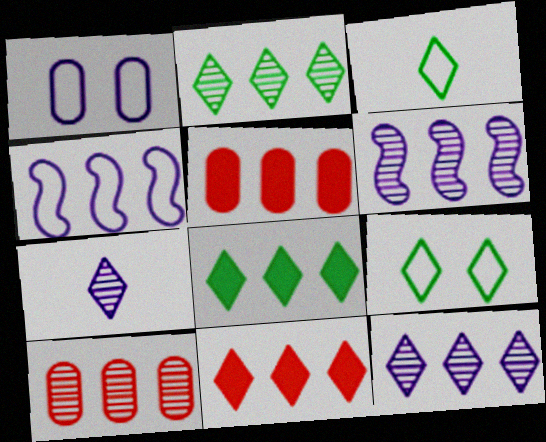[[2, 4, 5], 
[2, 6, 10], 
[4, 8, 10], 
[7, 9, 11]]